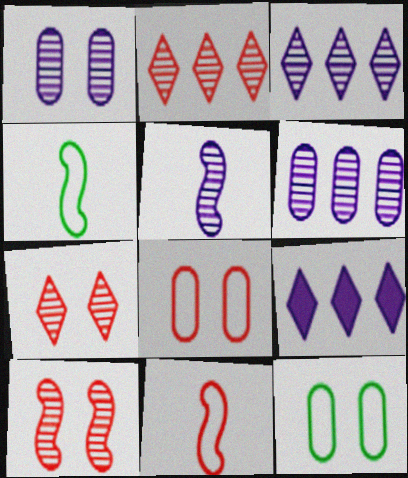[[1, 3, 5]]